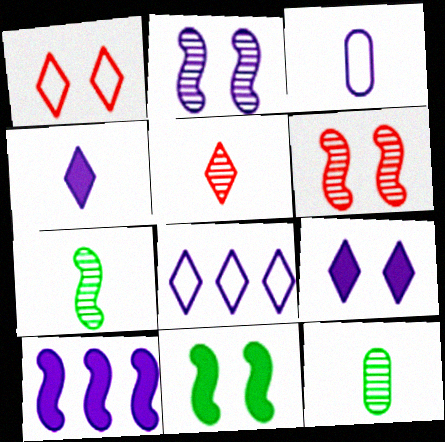[[1, 10, 12]]